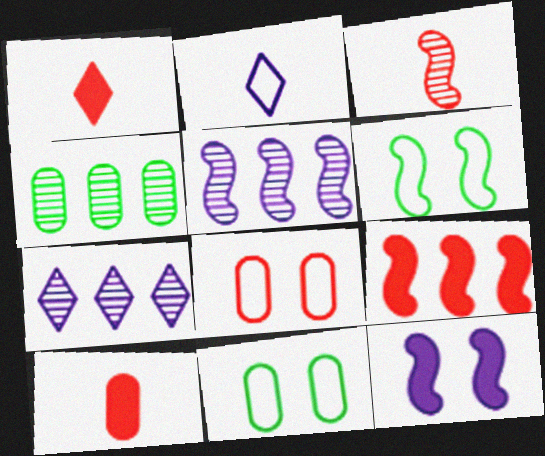[[1, 5, 11], 
[6, 7, 10]]